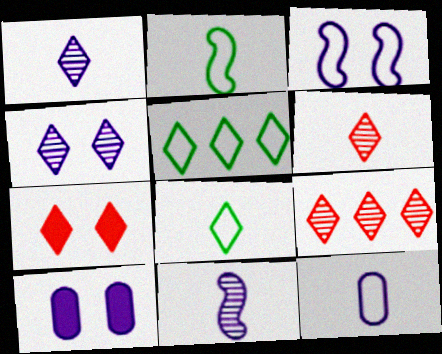[[1, 5, 7], 
[2, 9, 10], 
[3, 4, 10]]